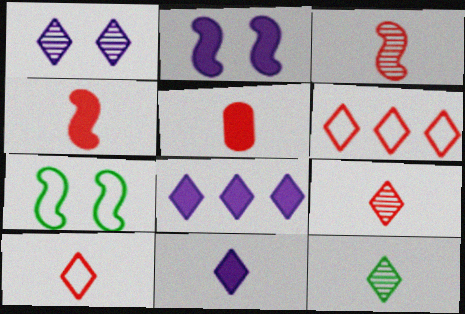[[3, 5, 10], 
[10, 11, 12]]